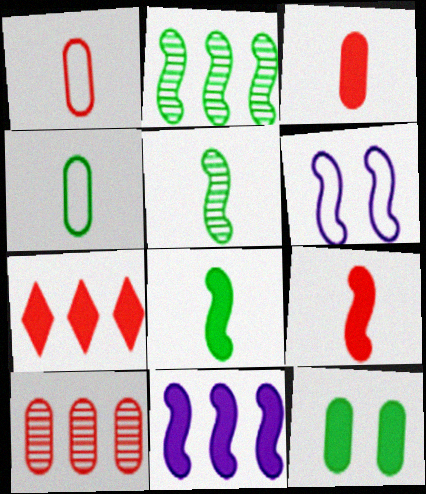[[2, 6, 9]]